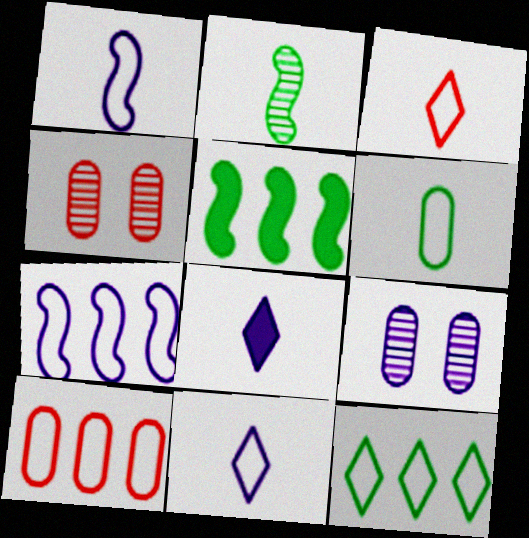[[1, 3, 6], 
[3, 5, 9], 
[4, 5, 11], 
[7, 8, 9], 
[7, 10, 12]]